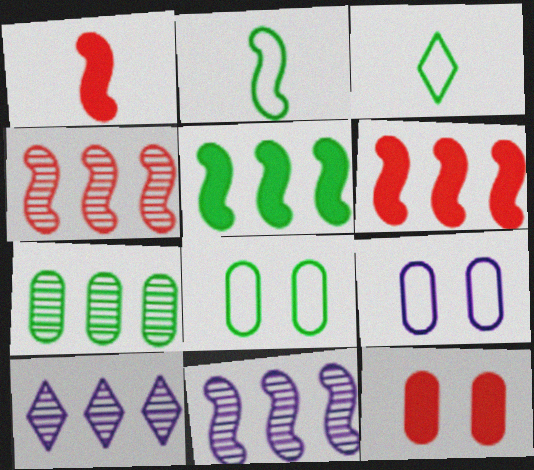[[1, 8, 10], 
[2, 10, 12], 
[3, 11, 12], 
[4, 7, 10]]